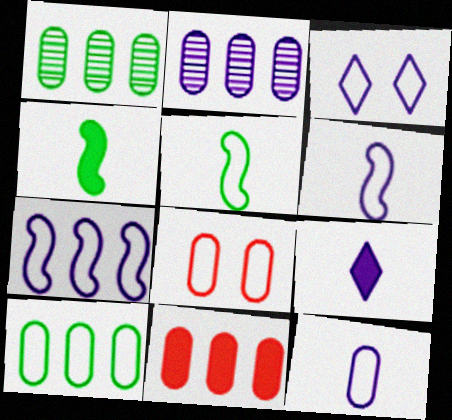[[2, 10, 11], 
[3, 7, 12], 
[8, 10, 12]]